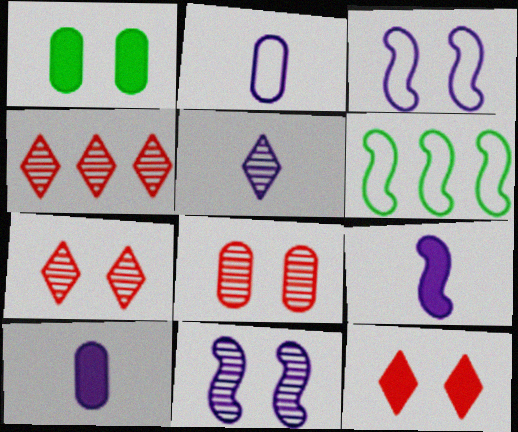[[1, 3, 7], 
[2, 5, 9], 
[6, 7, 10]]